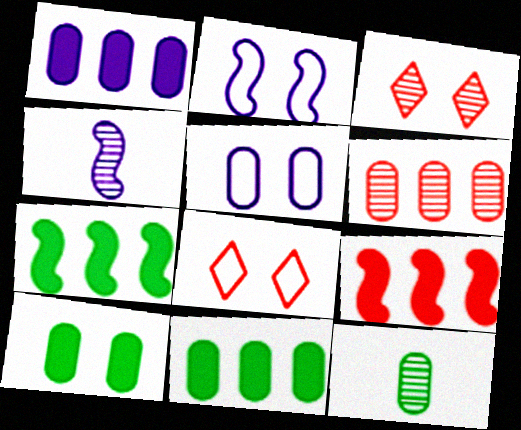[[2, 3, 10], 
[4, 8, 11]]